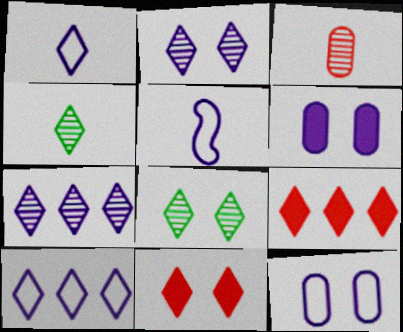[[1, 8, 9], 
[4, 10, 11], 
[5, 6, 7], 
[5, 10, 12]]